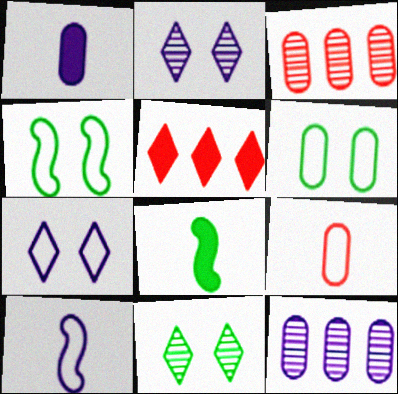[[1, 3, 6], 
[3, 7, 8]]